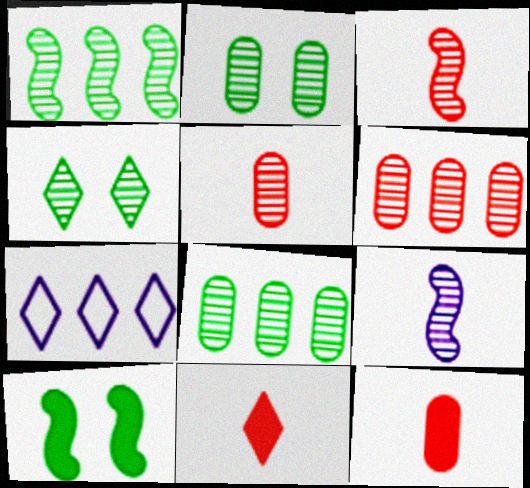[[4, 6, 9], 
[4, 7, 11], 
[5, 7, 10]]